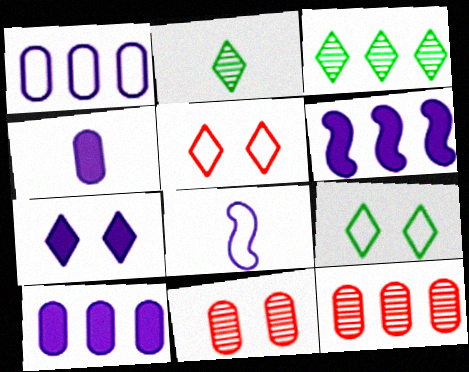[[4, 6, 7]]